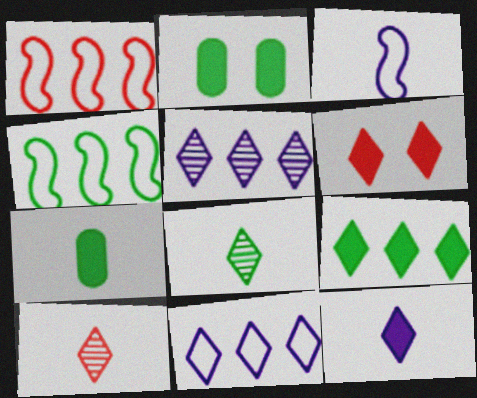[[2, 4, 8], 
[3, 7, 10], 
[6, 8, 11], 
[6, 9, 12]]